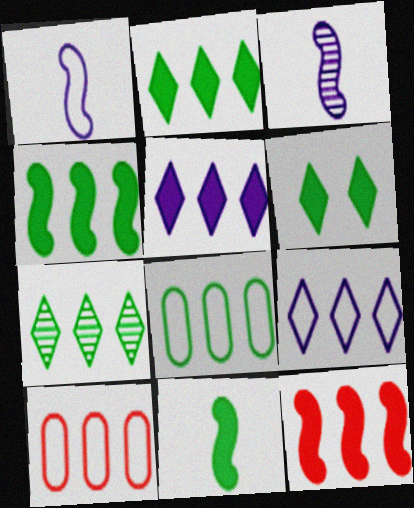[[3, 6, 10], 
[4, 7, 8]]